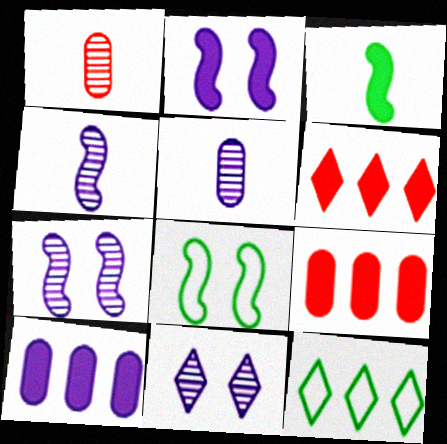[[1, 2, 12], 
[5, 6, 8]]